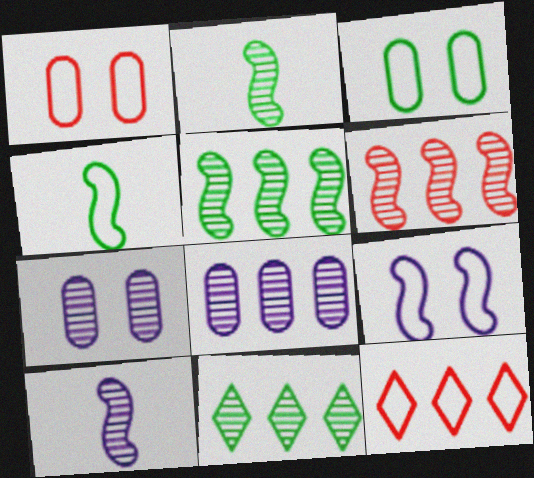[[6, 8, 11]]